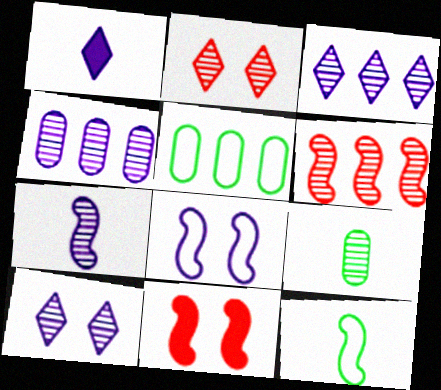[[1, 4, 8], 
[4, 7, 10], 
[6, 9, 10]]